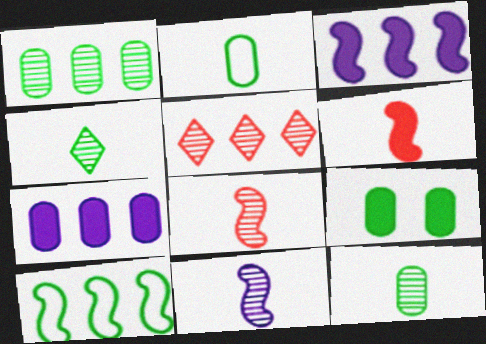[[1, 2, 9], 
[4, 9, 10], 
[5, 7, 10]]